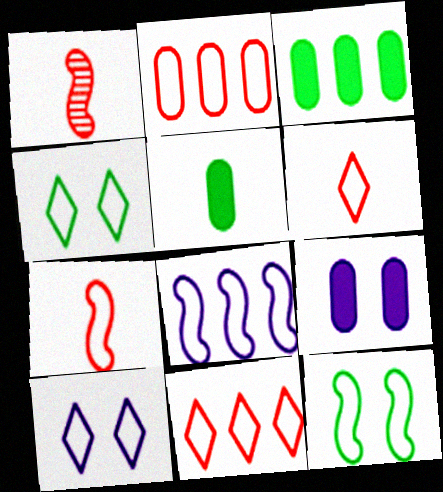[[1, 3, 10], 
[7, 8, 12]]